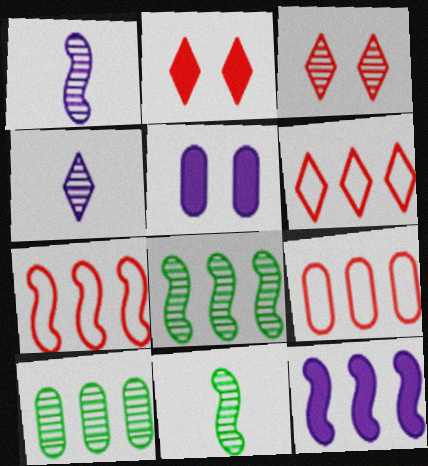[[1, 3, 10], 
[5, 6, 11], 
[6, 7, 9], 
[6, 10, 12], 
[7, 8, 12]]